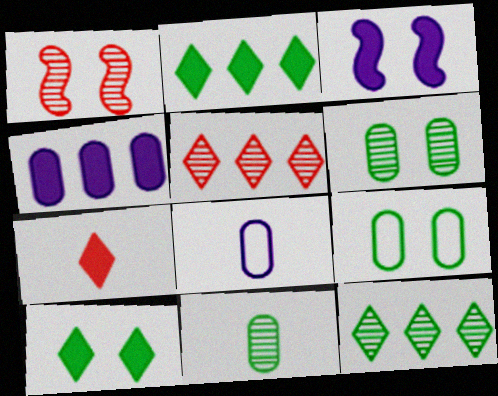[[1, 2, 8]]